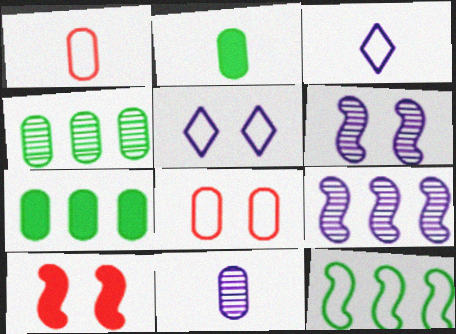[[1, 2, 11], 
[1, 5, 12], 
[3, 4, 10], 
[3, 8, 12], 
[7, 8, 11]]